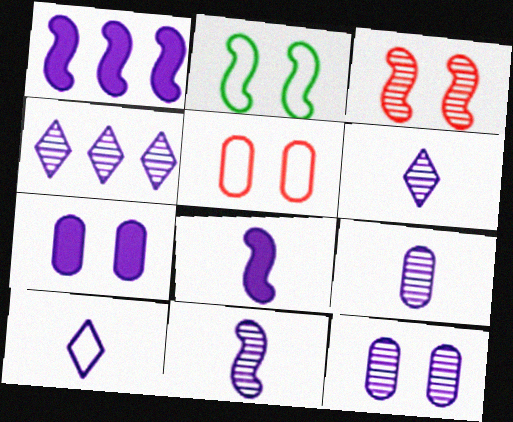[[1, 10, 12], 
[4, 11, 12], 
[6, 9, 11], 
[8, 9, 10]]